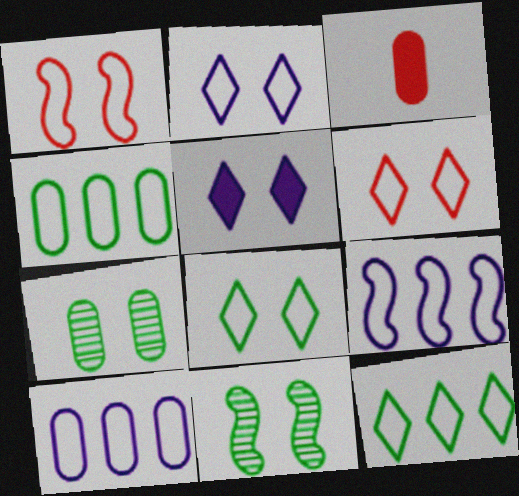[[1, 5, 7], 
[2, 6, 8], 
[3, 7, 10]]